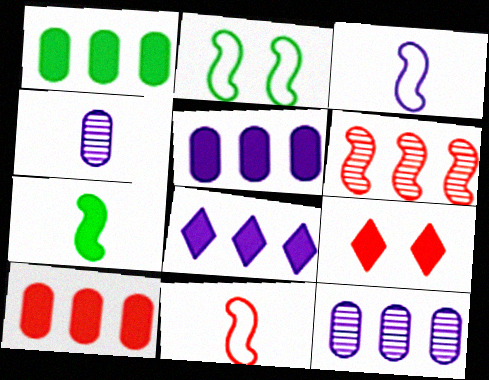[[1, 5, 10], 
[5, 7, 9]]